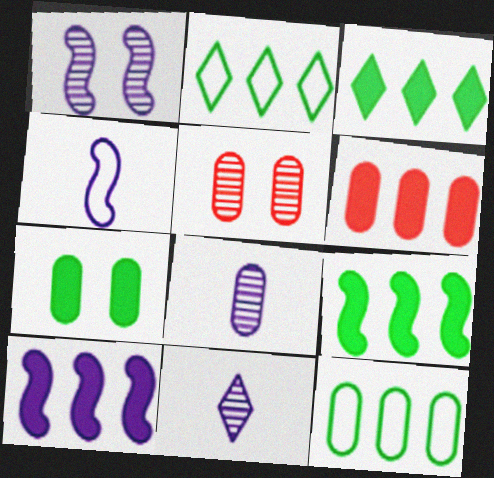[[1, 4, 10], 
[3, 4, 5], 
[3, 6, 10]]